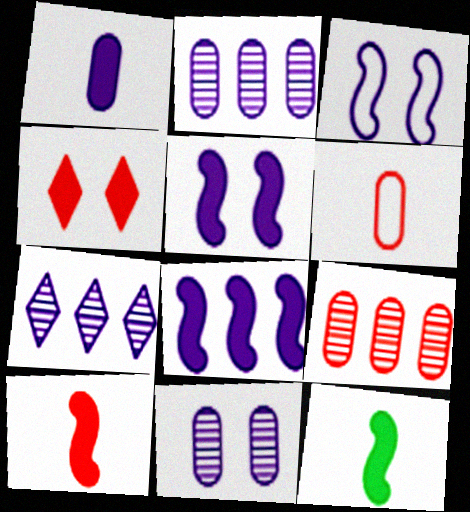[[1, 3, 7]]